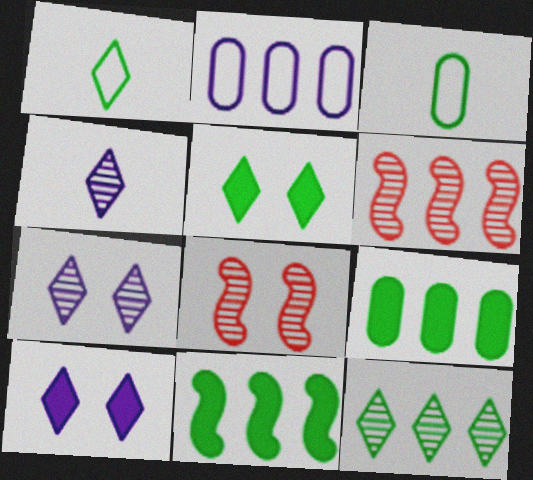[[1, 5, 12], 
[3, 6, 10]]